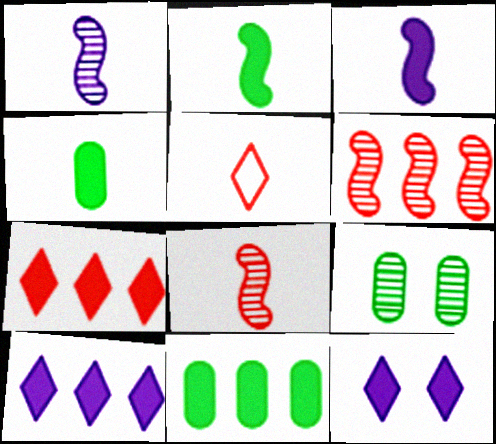[[1, 4, 5]]